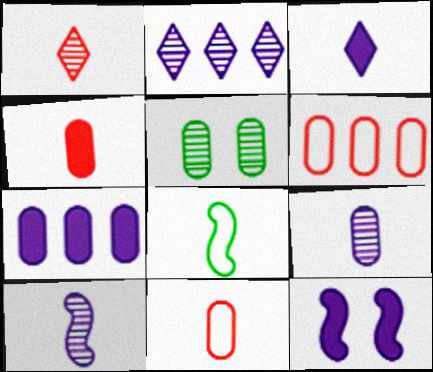[[3, 7, 12], 
[5, 7, 11]]